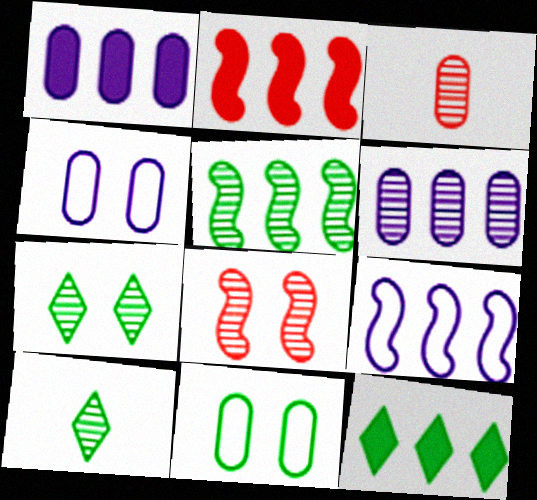[[1, 2, 12], 
[1, 3, 11], 
[2, 4, 10], 
[2, 5, 9], 
[6, 8, 10]]